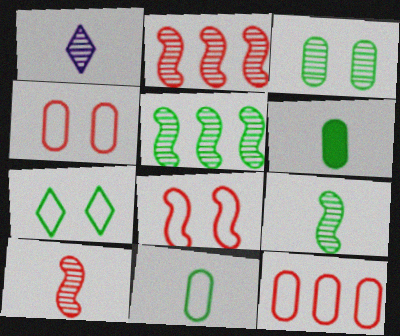[[1, 2, 3], 
[5, 6, 7]]